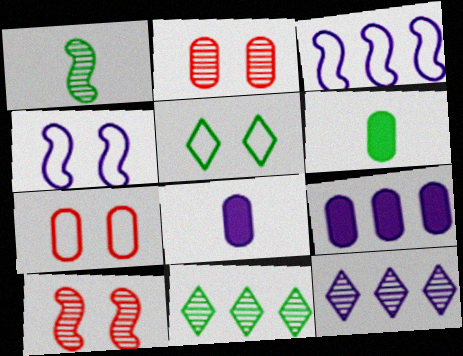[[1, 2, 12], 
[3, 9, 12], 
[4, 5, 7], 
[4, 8, 12]]